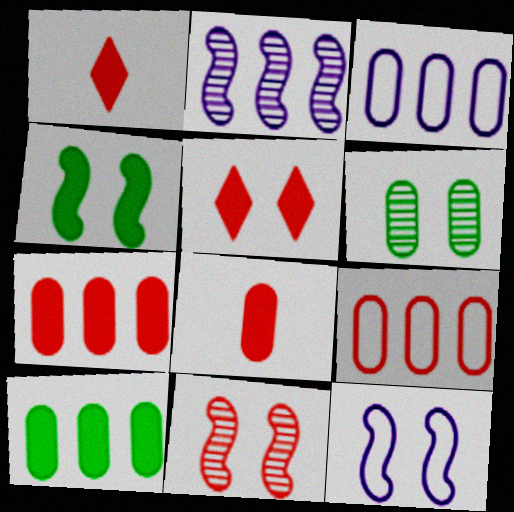[[1, 9, 11], 
[3, 6, 8], 
[4, 11, 12], 
[5, 6, 12]]